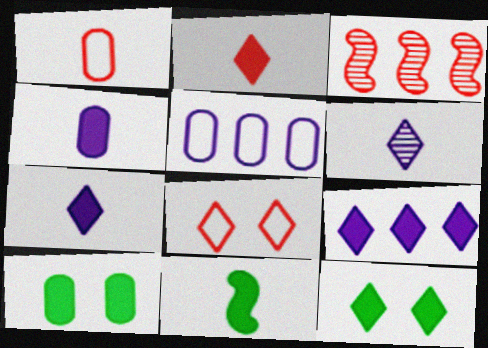[[1, 6, 11], 
[2, 4, 11], 
[2, 9, 12]]